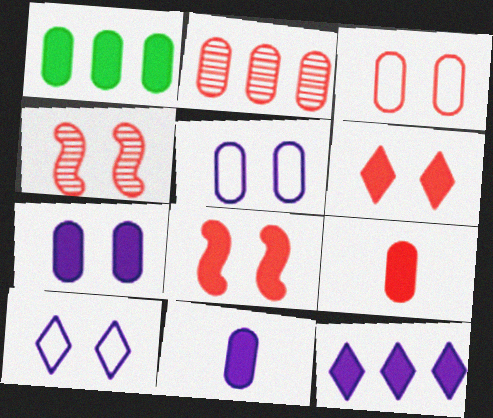[[1, 7, 9], 
[2, 3, 9], 
[3, 4, 6]]